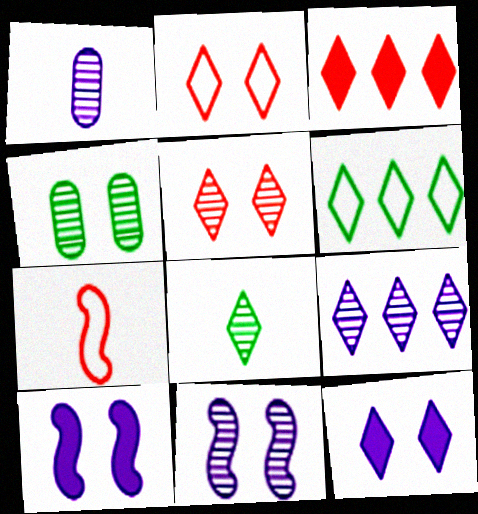[[1, 9, 11], 
[2, 4, 10], 
[3, 6, 9], 
[4, 5, 11], 
[5, 8, 9]]